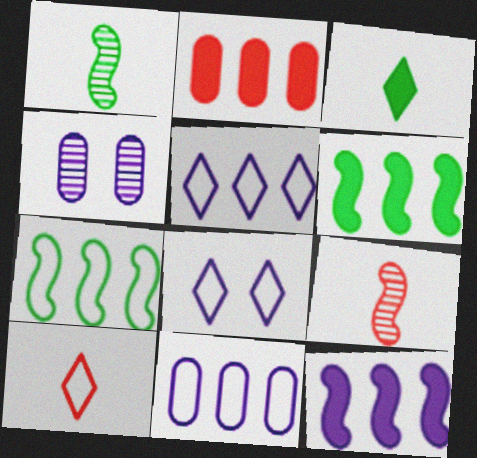[[1, 2, 8], 
[4, 6, 10]]